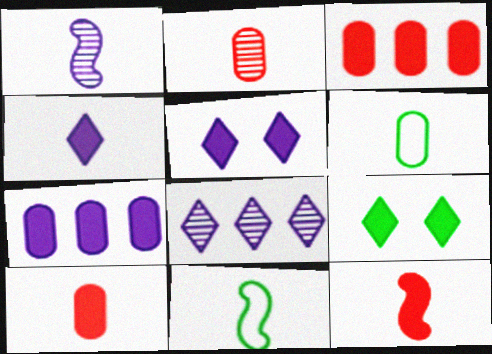[[1, 11, 12], 
[2, 4, 11], 
[7, 9, 12]]